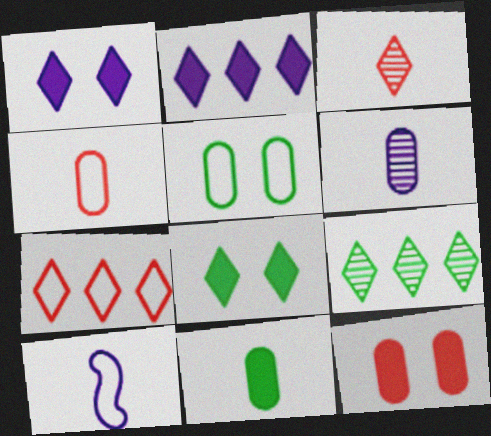[[2, 7, 9], 
[3, 10, 11], 
[4, 6, 11], 
[5, 7, 10], 
[9, 10, 12]]